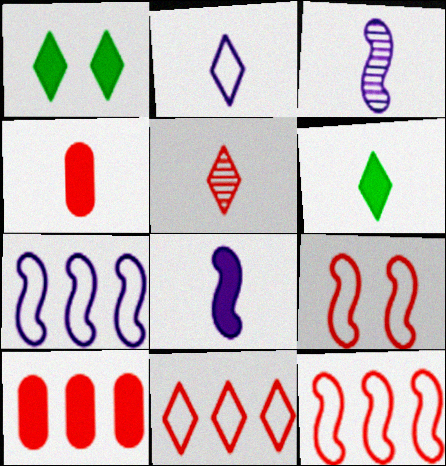[[1, 8, 10], 
[2, 5, 6], 
[4, 6, 8], 
[5, 9, 10]]